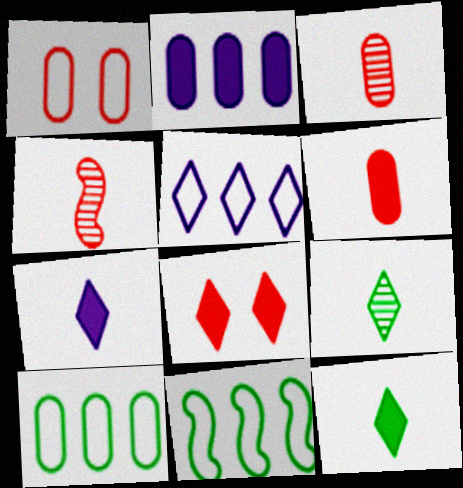[[5, 8, 9]]